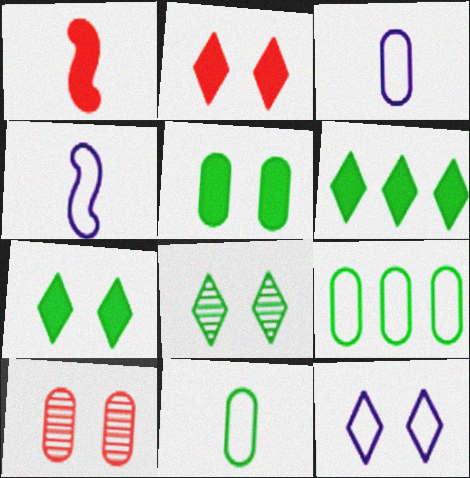[[2, 8, 12], 
[4, 6, 10]]